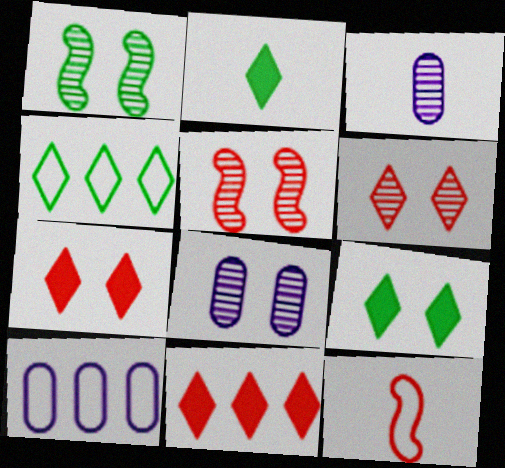[[1, 6, 8], 
[2, 3, 12], 
[2, 5, 10]]